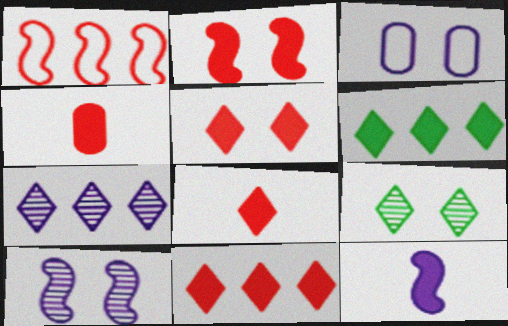[[2, 3, 9], 
[2, 4, 11], 
[3, 7, 12], 
[5, 8, 11]]